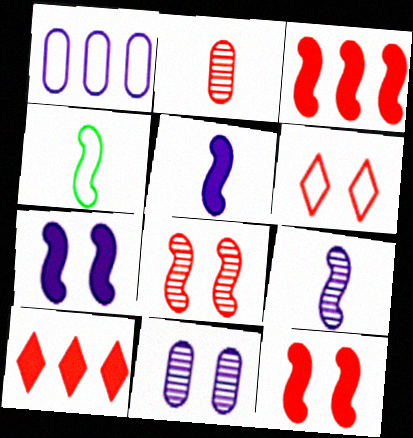[[1, 4, 6], 
[2, 3, 6], 
[4, 10, 11]]